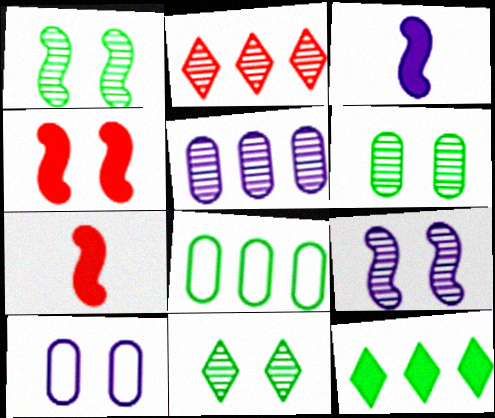[[1, 6, 11], 
[4, 10, 11]]